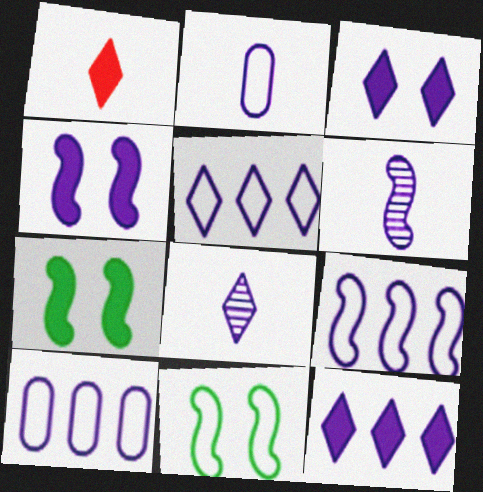[[3, 5, 8], 
[3, 6, 10], 
[4, 6, 9], 
[4, 8, 10], 
[5, 9, 10]]